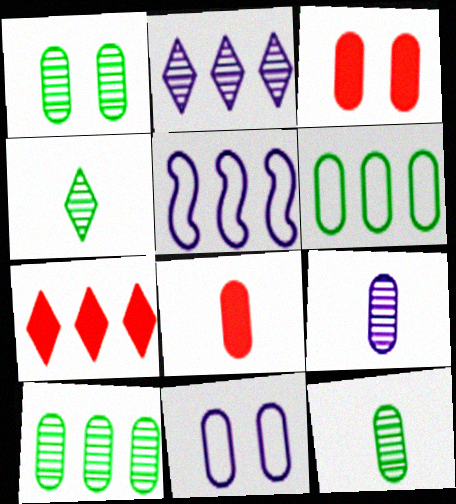[[1, 3, 11], 
[1, 10, 12], 
[3, 4, 5], 
[3, 6, 9], 
[5, 7, 10], 
[8, 10, 11]]